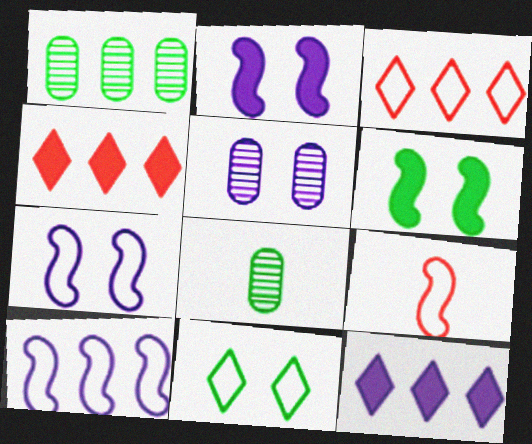[[1, 4, 10], 
[2, 3, 8], 
[4, 7, 8]]